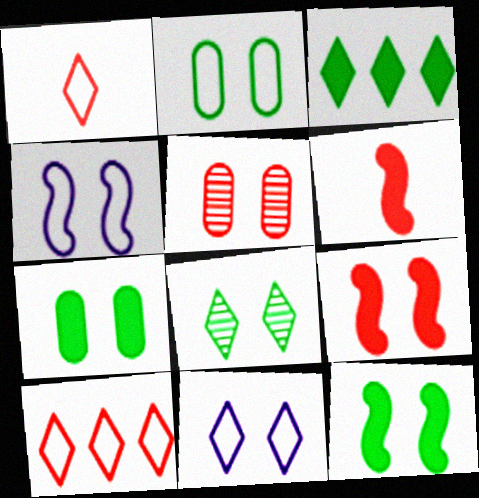[[2, 8, 12], 
[5, 6, 10], 
[5, 11, 12]]